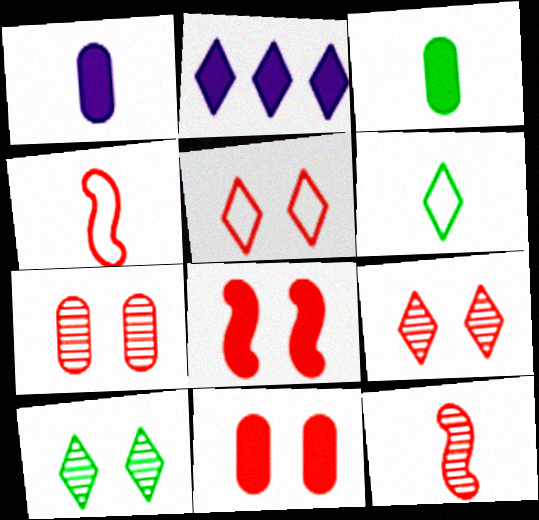[[1, 6, 12], 
[2, 3, 8], 
[2, 6, 9], 
[5, 7, 8]]